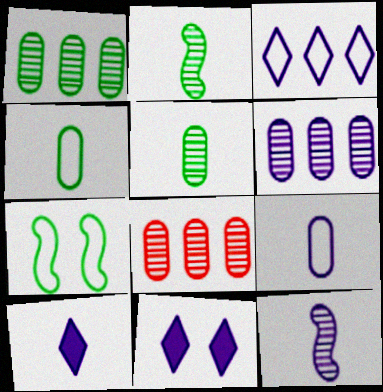[[1, 6, 8], 
[7, 8, 10], 
[9, 10, 12]]